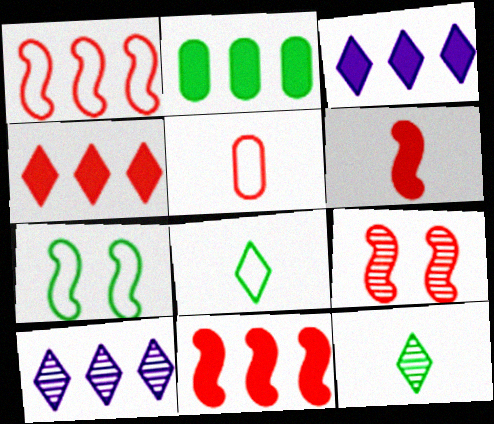[[1, 2, 10], 
[1, 6, 9], 
[2, 3, 11], 
[2, 7, 12], 
[4, 5, 9]]